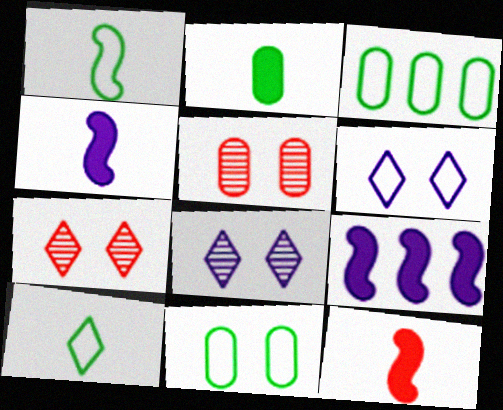[[3, 4, 7], 
[3, 8, 12], 
[5, 9, 10]]